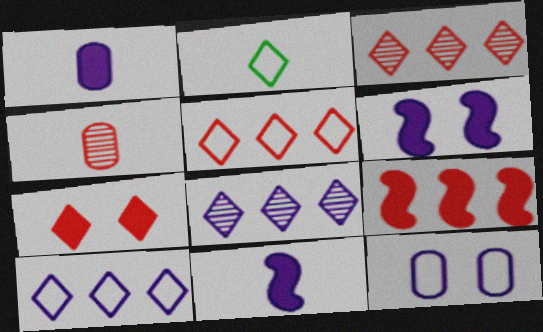[[2, 4, 11], 
[2, 7, 8], 
[8, 11, 12]]